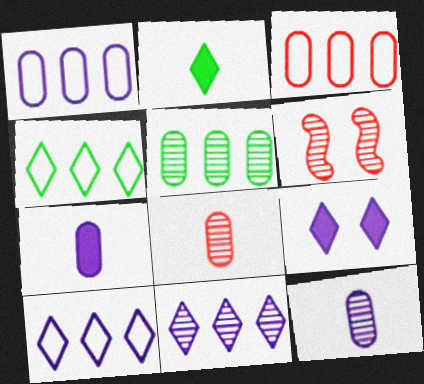[[1, 2, 6], 
[4, 6, 7]]